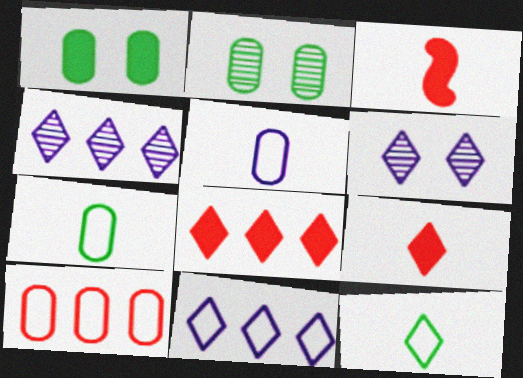[[2, 3, 11], 
[6, 8, 12]]